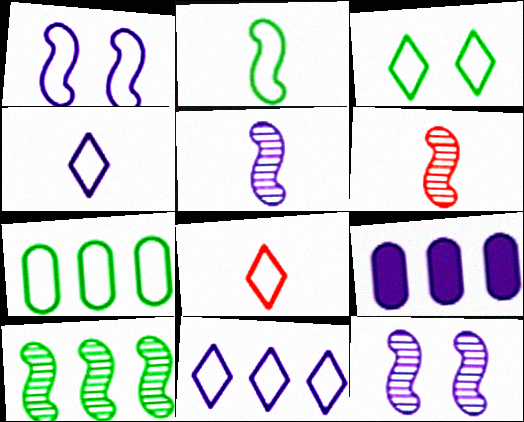[[1, 7, 8], 
[2, 3, 7], 
[3, 6, 9], 
[3, 8, 11], 
[4, 9, 12], 
[6, 10, 12]]